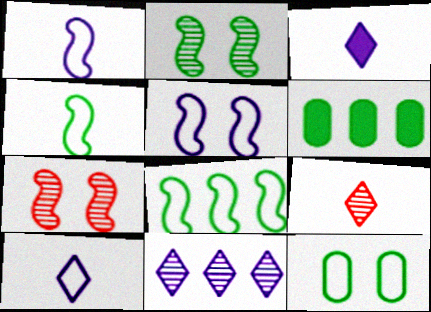[[5, 6, 9], 
[6, 7, 10]]